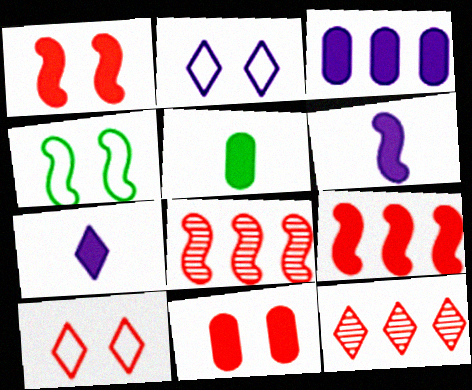[[2, 5, 8], 
[3, 5, 11], 
[4, 6, 8]]